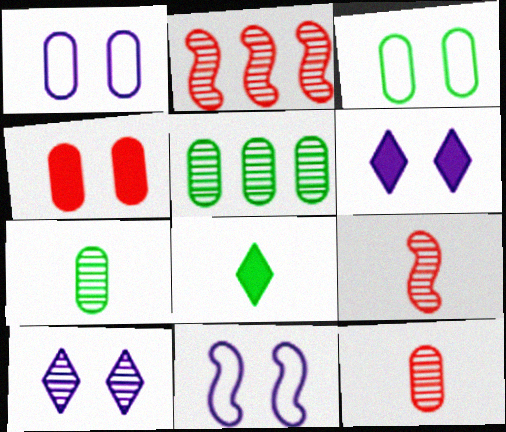[[1, 2, 8], 
[2, 7, 10], 
[5, 9, 10]]